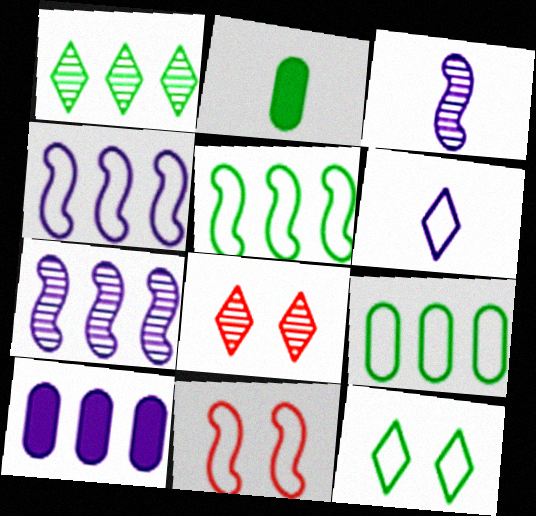[[2, 4, 8], 
[6, 9, 11]]